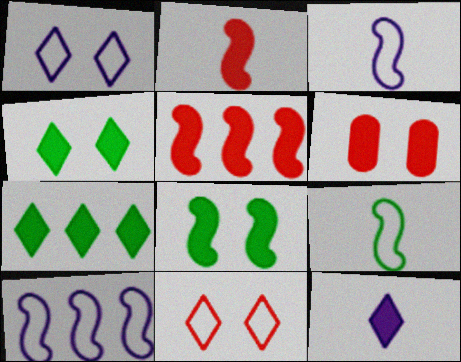[]